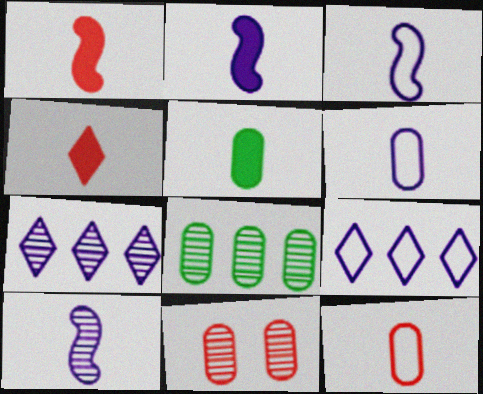[[2, 3, 10], 
[2, 4, 5]]